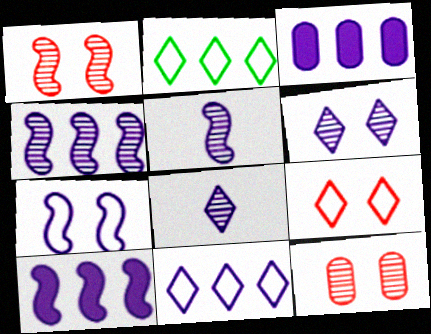[[3, 4, 11], 
[3, 7, 8], 
[5, 7, 10]]